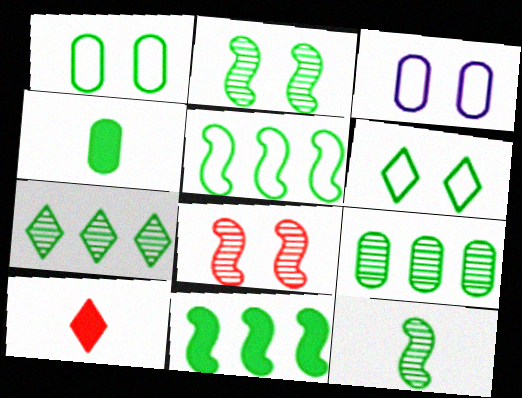[[1, 4, 9]]